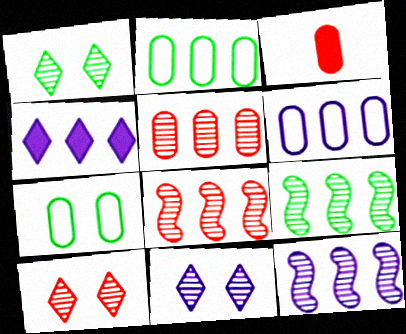[[1, 10, 11], 
[2, 4, 8], 
[4, 6, 12], 
[8, 9, 12]]